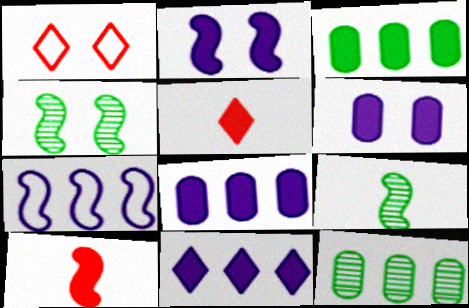[[1, 4, 6], 
[1, 8, 9], 
[2, 3, 5], 
[4, 7, 10]]